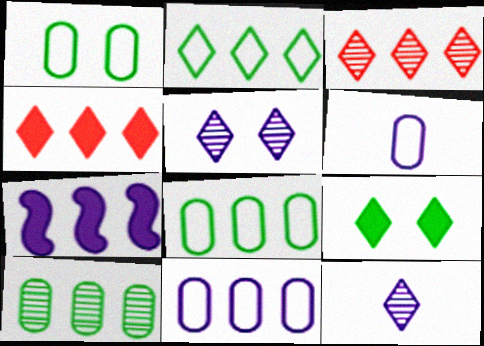[[3, 7, 8], 
[5, 6, 7]]